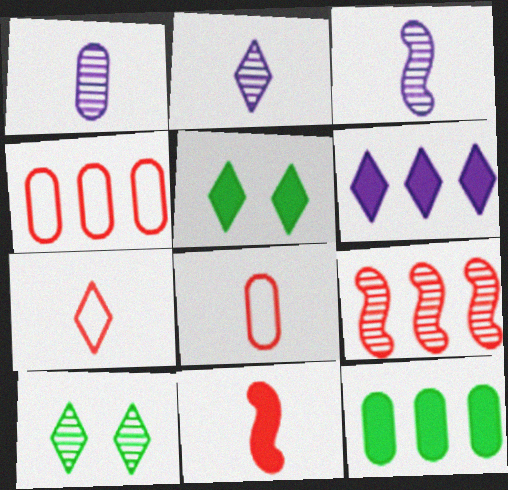[[1, 2, 3], 
[1, 9, 10], 
[3, 4, 5], 
[6, 7, 10]]